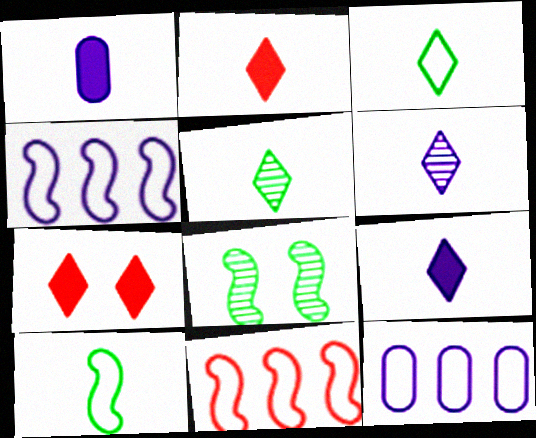[[2, 3, 6], 
[2, 8, 12]]